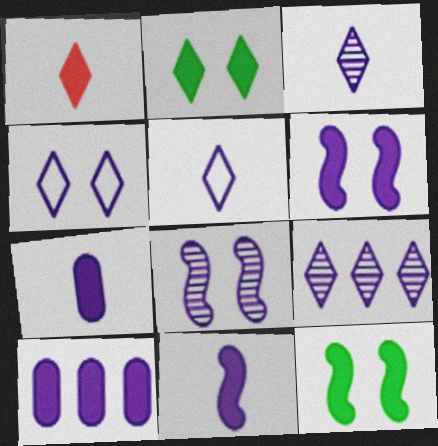[[1, 10, 12], 
[5, 8, 10]]